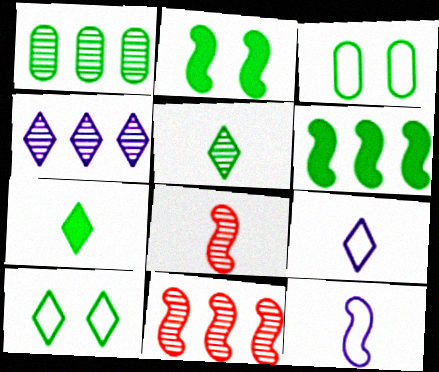[[1, 4, 11], 
[2, 11, 12], 
[3, 5, 6]]